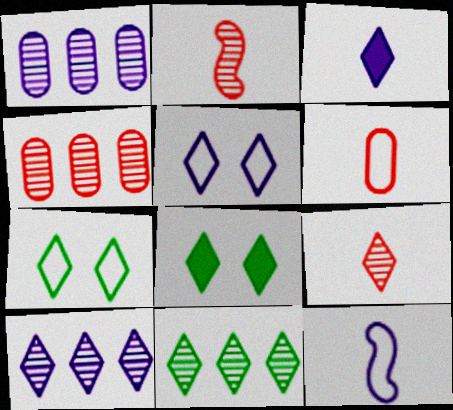[[3, 5, 10], 
[4, 8, 12]]